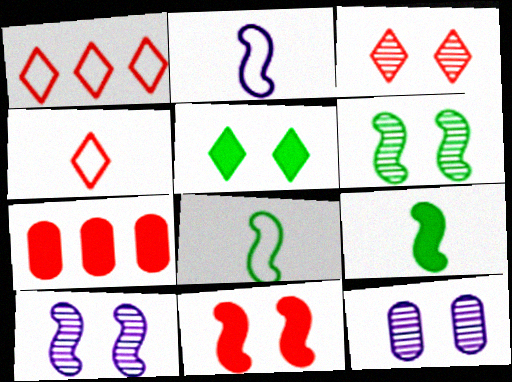[[1, 9, 12], 
[3, 6, 12]]